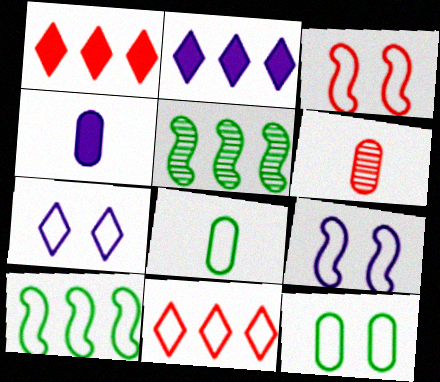[[1, 3, 6], 
[3, 7, 12], 
[4, 6, 8], 
[8, 9, 11]]